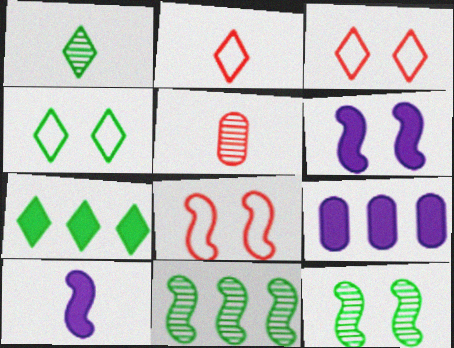[[1, 4, 7], 
[1, 8, 9], 
[2, 9, 12], 
[6, 8, 12], 
[8, 10, 11]]